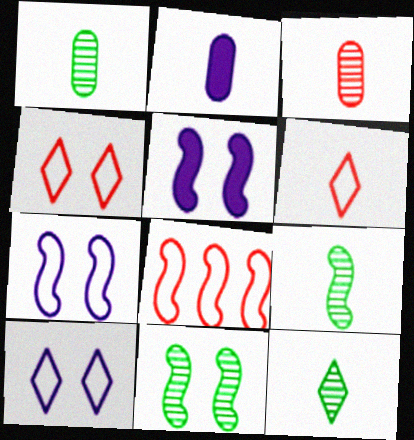[[1, 9, 12], 
[2, 6, 9], 
[5, 8, 9]]